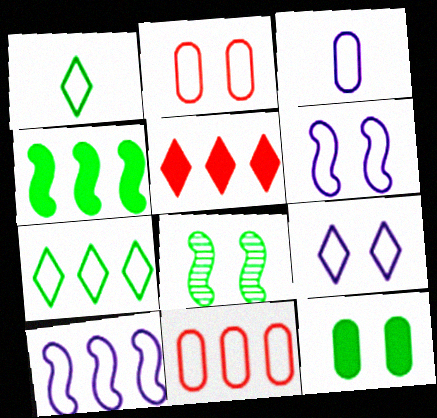[[1, 2, 10], 
[1, 6, 11], 
[3, 5, 8], 
[3, 9, 10], 
[7, 10, 11]]